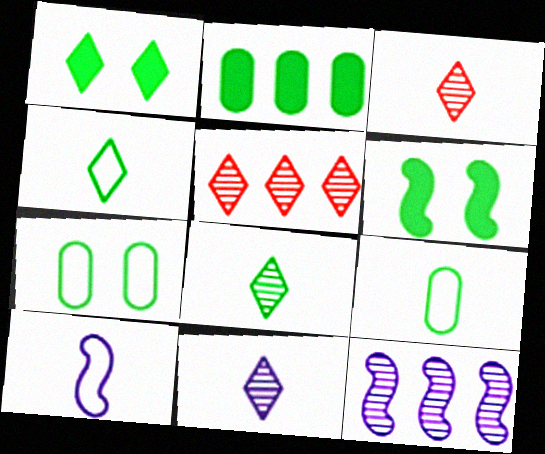[[3, 8, 11]]